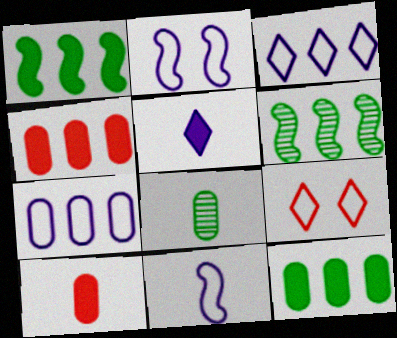[[3, 4, 6]]